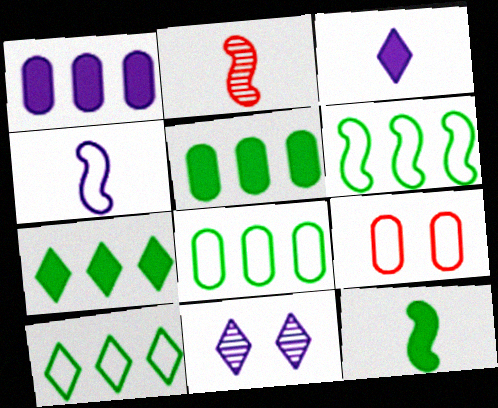[[1, 4, 11], 
[2, 4, 12], 
[4, 9, 10], 
[6, 8, 10]]